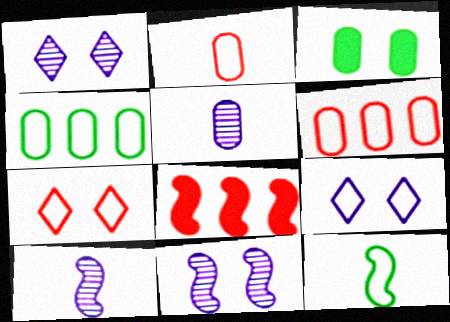[[3, 5, 6], 
[3, 7, 11], 
[6, 9, 12], 
[8, 11, 12]]